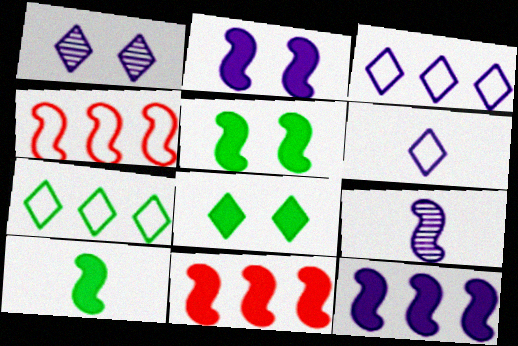[[2, 10, 11], 
[4, 5, 9]]